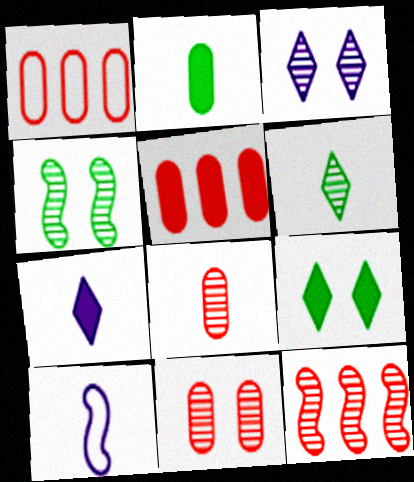[[1, 4, 7], 
[3, 4, 11]]